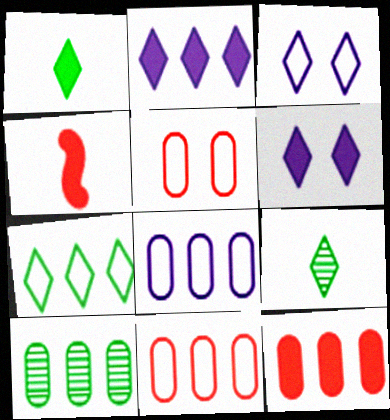[[3, 4, 10], 
[8, 10, 12]]